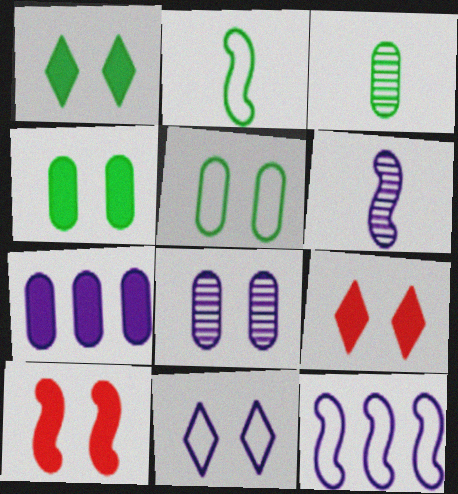[[3, 9, 12], 
[6, 7, 11]]